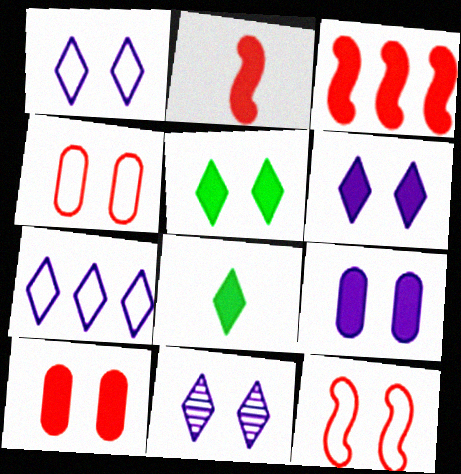[[1, 6, 11], 
[3, 8, 9]]